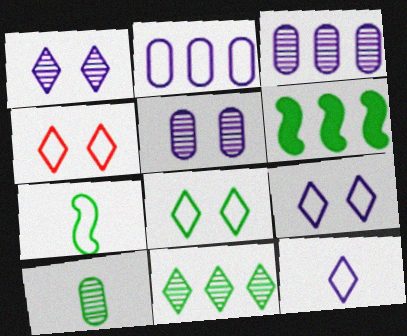[[2, 4, 7], 
[4, 8, 9], 
[6, 8, 10]]